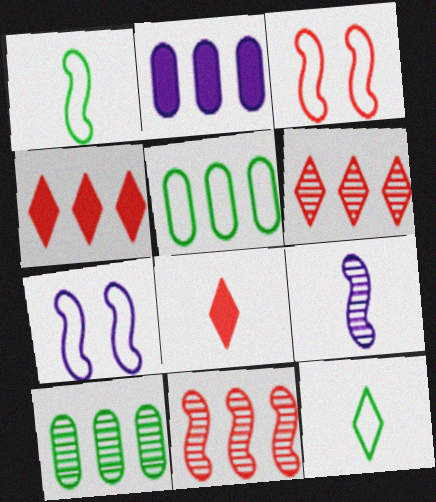[[7, 8, 10]]